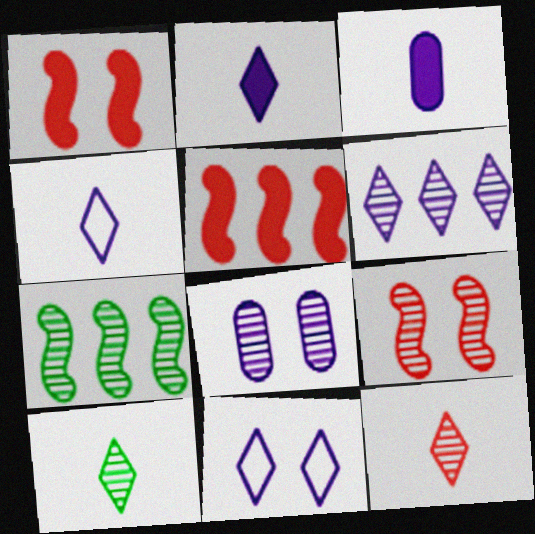[[2, 6, 11], 
[7, 8, 12]]